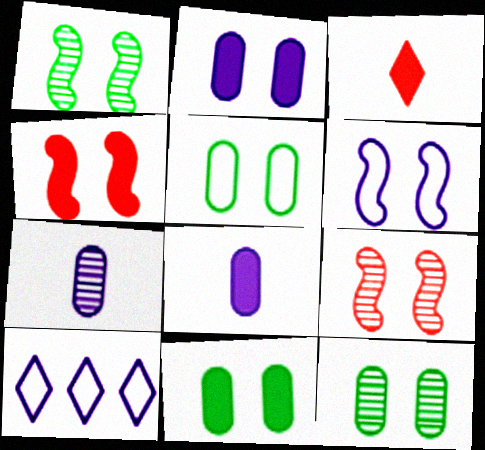[[1, 4, 6], 
[5, 11, 12]]